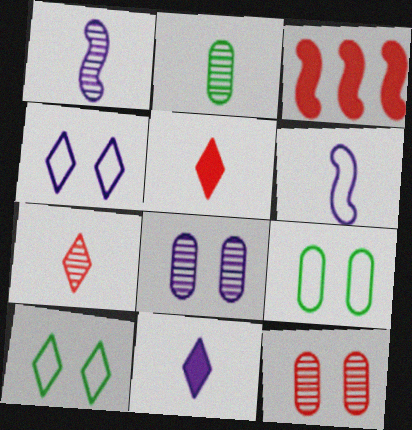[[1, 2, 7], 
[2, 3, 4], 
[2, 5, 6]]